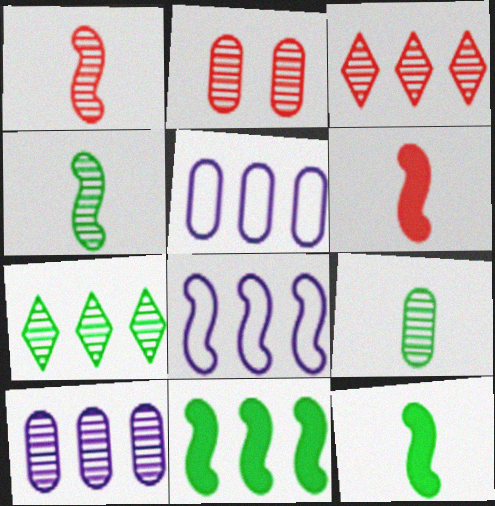[[1, 2, 3], 
[2, 9, 10], 
[3, 5, 11]]